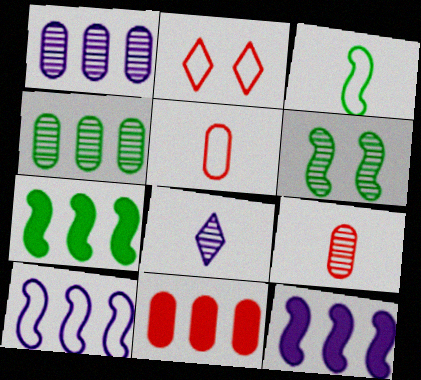[[3, 6, 7]]